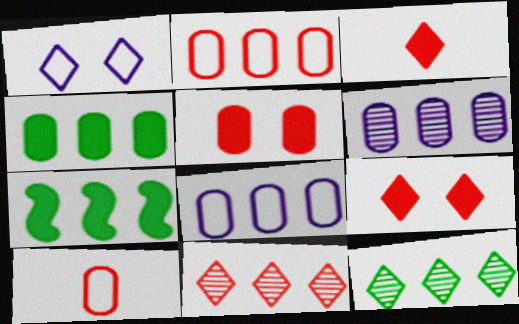[[1, 3, 12], 
[2, 4, 6], 
[7, 8, 11]]